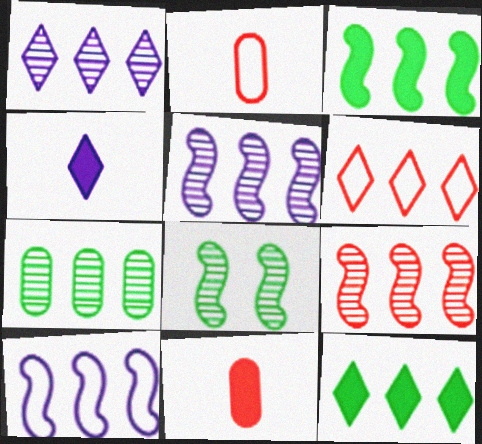[[1, 6, 12], 
[1, 7, 9], 
[3, 9, 10]]